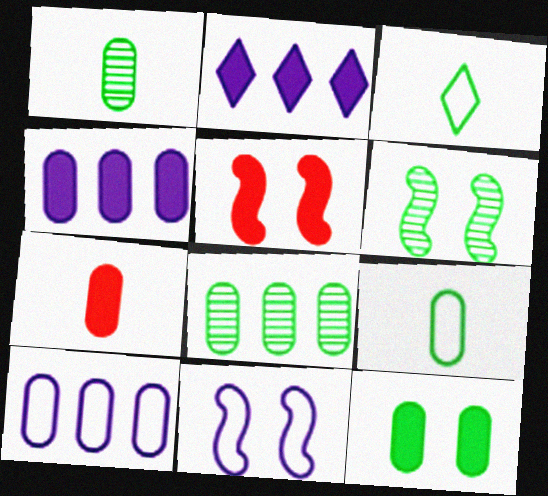[[4, 7, 12], 
[5, 6, 11], 
[8, 9, 12]]